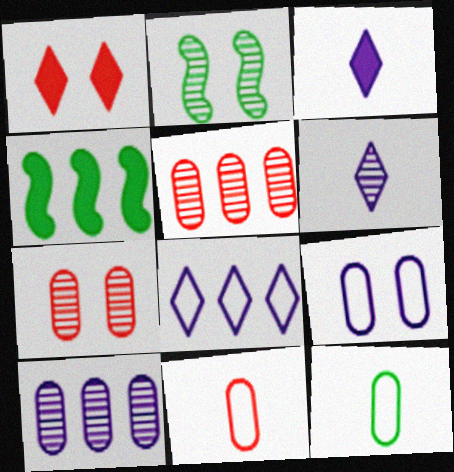[[1, 2, 9], 
[2, 5, 6], 
[4, 5, 8]]